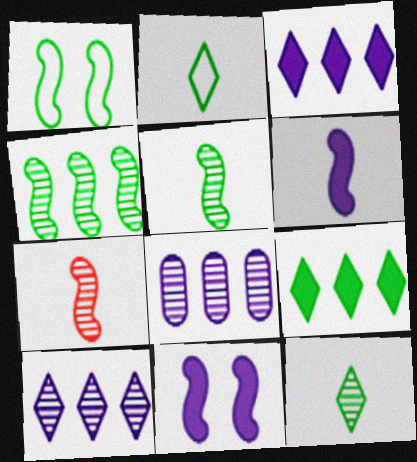[]